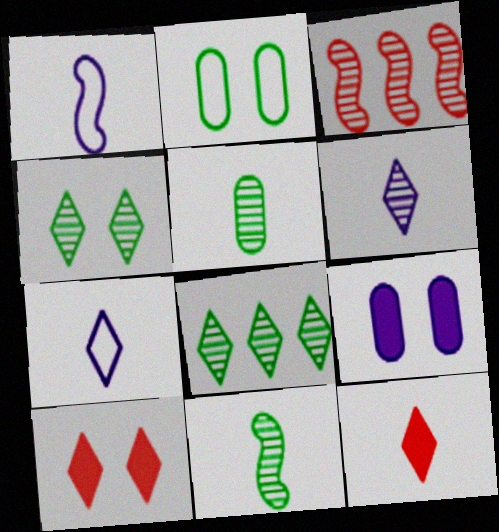[[1, 5, 12], 
[7, 8, 10]]